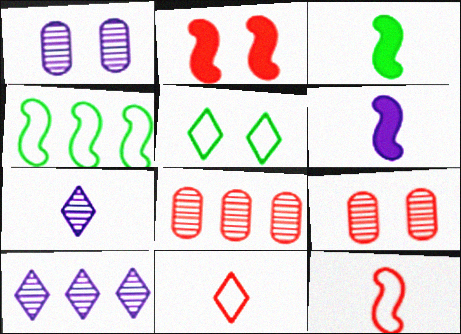[[1, 2, 5], 
[2, 8, 11], 
[5, 6, 8]]